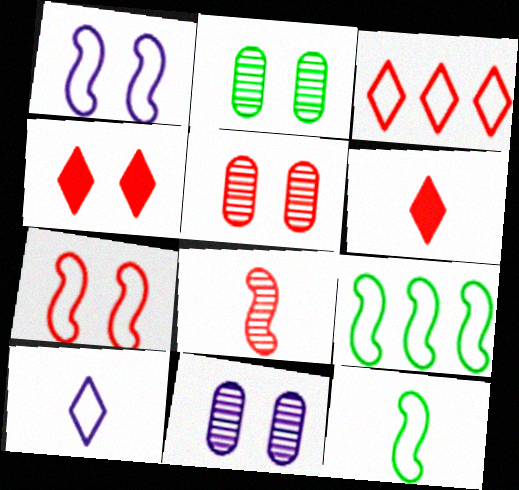[[1, 2, 4], 
[2, 5, 11], 
[4, 5, 7], 
[6, 9, 11]]